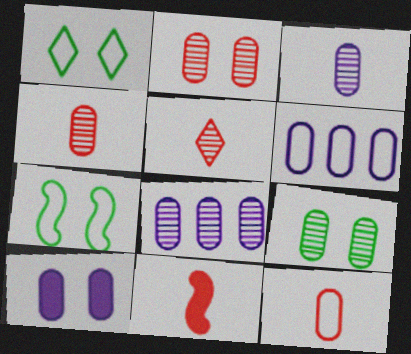[[1, 8, 11], 
[3, 6, 10], 
[4, 8, 9], 
[5, 11, 12]]